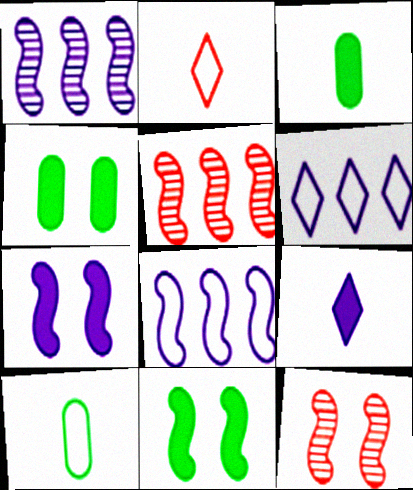[[1, 2, 4], 
[3, 6, 12]]